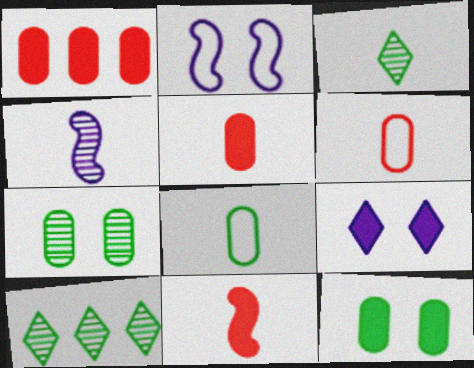[[1, 2, 3], 
[2, 5, 10]]